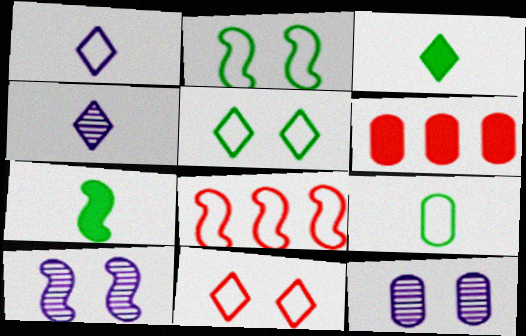[[2, 4, 6], 
[3, 8, 12], 
[6, 9, 12], 
[7, 8, 10]]